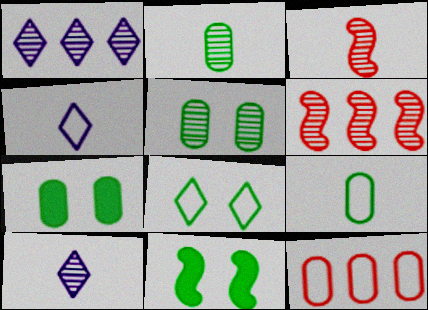[[1, 3, 5], 
[2, 3, 10], 
[4, 6, 7], 
[5, 6, 10], 
[5, 8, 11], 
[10, 11, 12]]